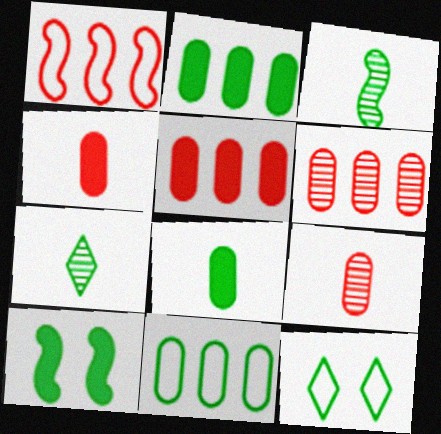[[2, 3, 12], 
[7, 10, 11]]